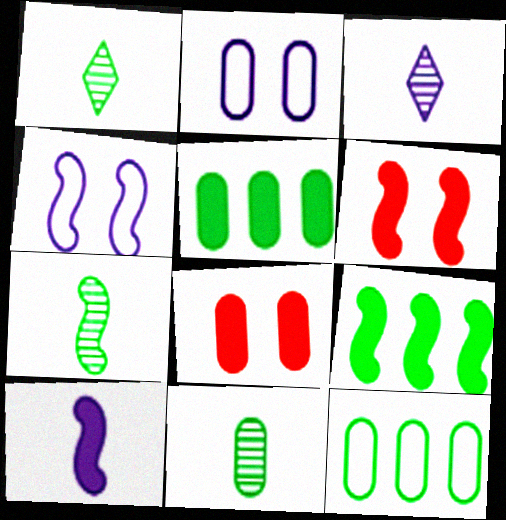[[1, 7, 11], 
[3, 6, 12], 
[6, 9, 10]]